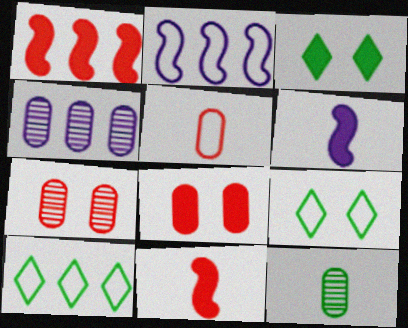[[1, 4, 10], 
[2, 5, 9], 
[4, 7, 12], 
[4, 9, 11], 
[6, 7, 10]]